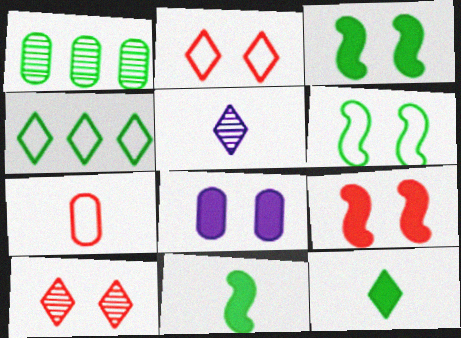[[1, 6, 12], 
[1, 7, 8], 
[5, 7, 11], 
[6, 8, 10]]